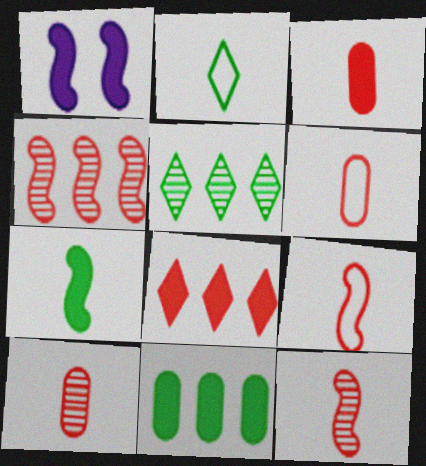[[1, 5, 6], 
[3, 6, 10]]